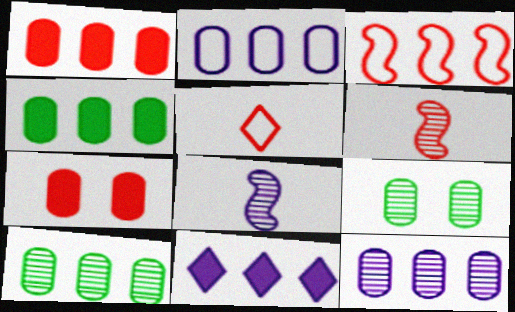[[1, 2, 10], 
[3, 10, 11]]